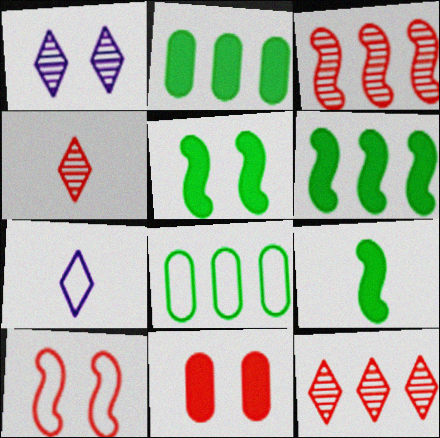[[5, 6, 9], 
[7, 8, 10]]